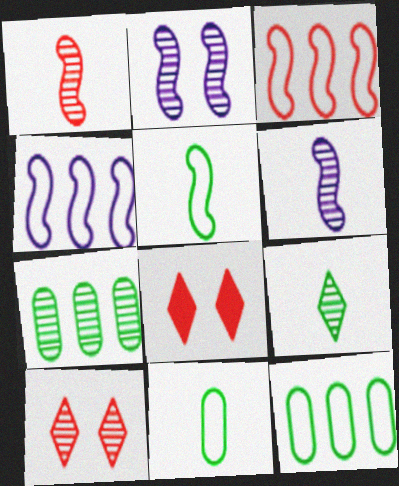[[6, 7, 10], 
[6, 8, 12]]